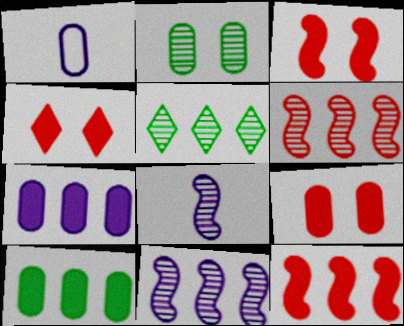[[1, 3, 5], 
[3, 4, 9]]